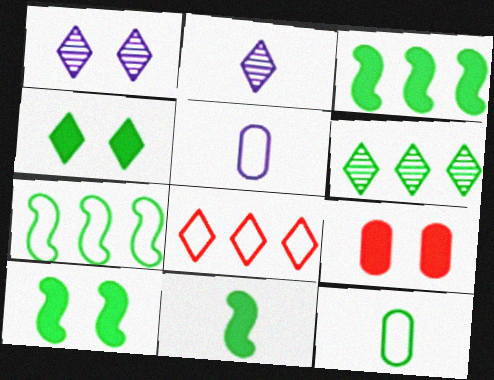[[2, 4, 8], 
[2, 7, 9], 
[3, 10, 11], 
[6, 10, 12]]